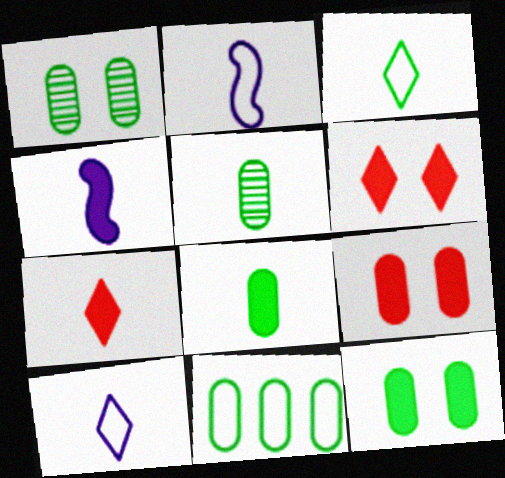[[1, 8, 11], 
[2, 5, 7], 
[4, 7, 8], 
[5, 11, 12]]